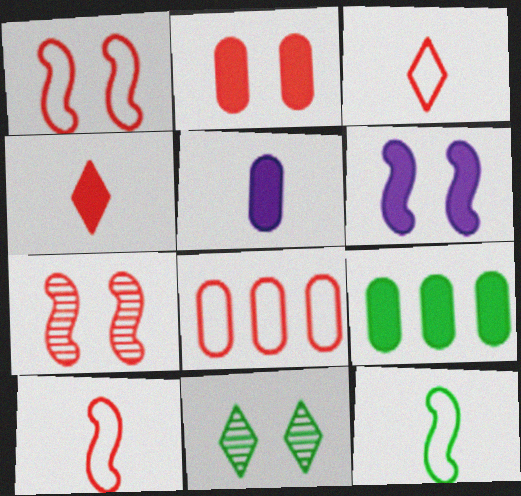[[1, 3, 8], 
[2, 5, 9], 
[4, 6, 9], 
[4, 7, 8], 
[9, 11, 12]]